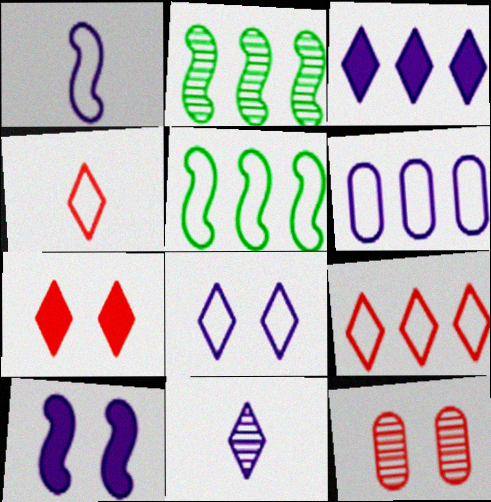[[1, 6, 8], 
[2, 11, 12], 
[3, 8, 11], 
[5, 6, 9], 
[6, 10, 11]]